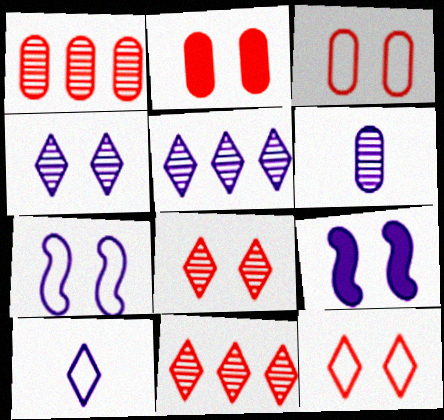[]